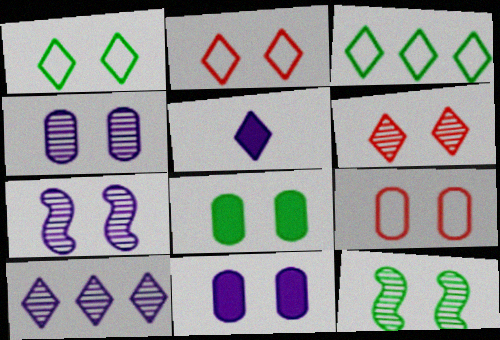[[1, 8, 12], 
[2, 7, 8], 
[2, 11, 12], 
[3, 5, 6], 
[4, 6, 12], 
[4, 8, 9]]